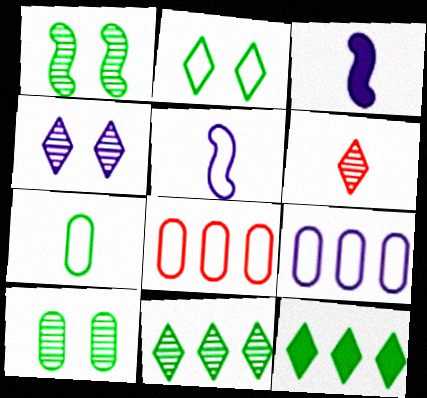[[1, 7, 12], 
[2, 5, 8], 
[3, 4, 9], 
[3, 6, 7], 
[4, 6, 11]]